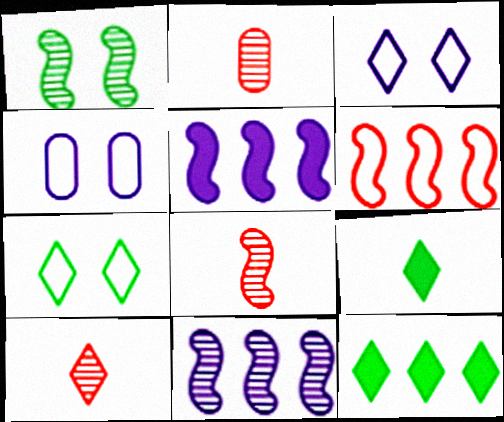[[1, 8, 11], 
[2, 5, 7], 
[2, 8, 10], 
[3, 10, 12], 
[4, 8, 12]]